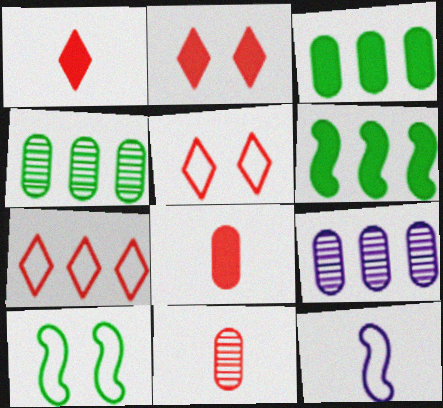[[1, 9, 10], 
[2, 4, 12], 
[6, 7, 9]]